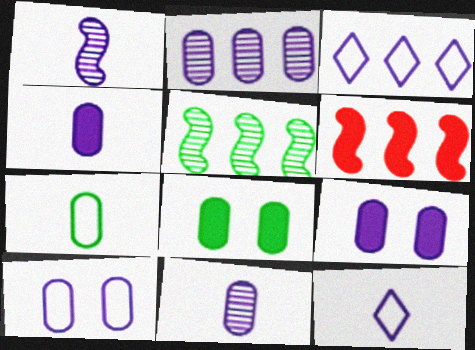[[1, 3, 9], 
[1, 4, 12], 
[2, 4, 10]]